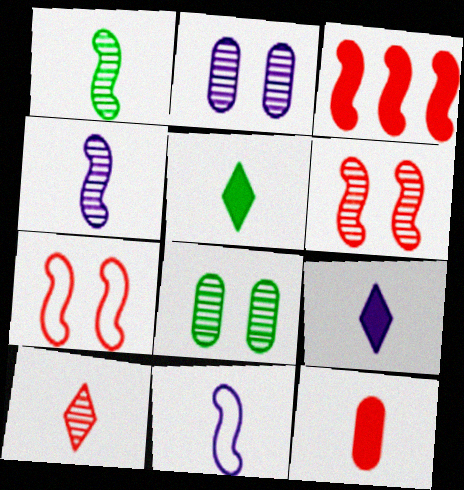[]